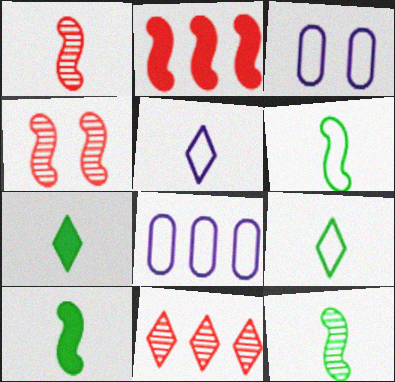[[3, 10, 11], 
[4, 7, 8], 
[6, 10, 12]]